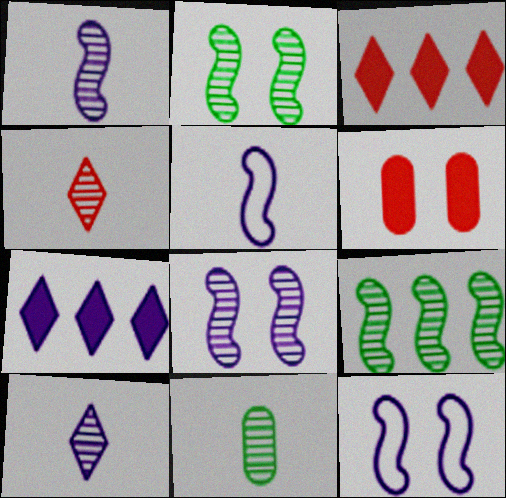[[1, 4, 11], 
[3, 11, 12]]